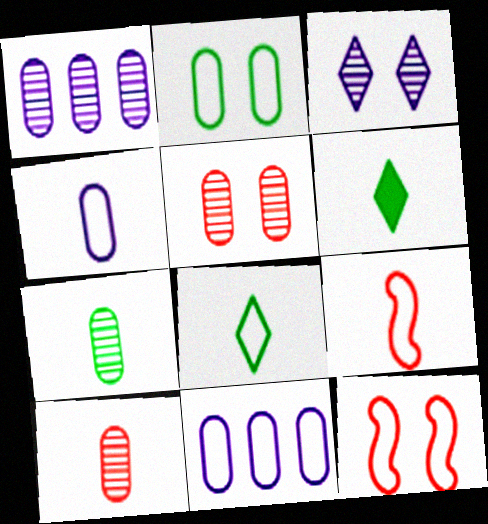[[1, 5, 7], 
[1, 6, 12], 
[4, 8, 9], 
[8, 11, 12]]